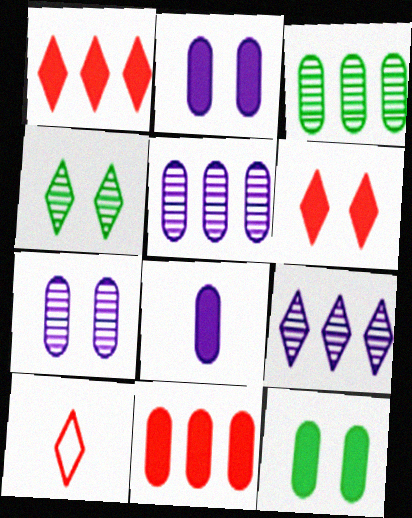[[8, 11, 12]]